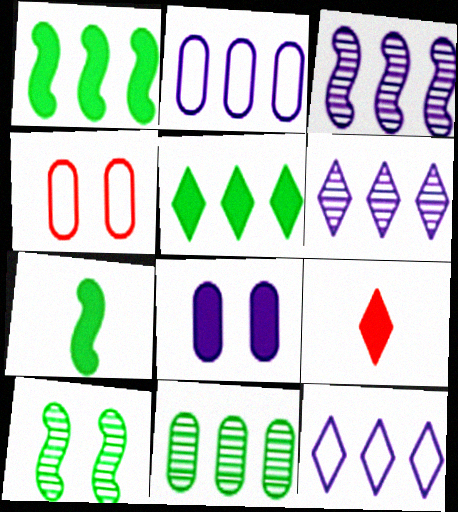[[1, 8, 9], 
[2, 9, 10], 
[4, 6, 7]]